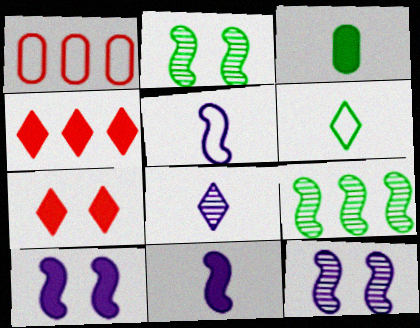[[3, 4, 10]]